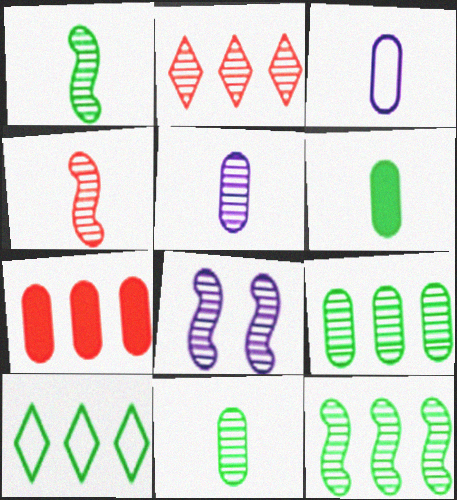[[2, 8, 11], 
[4, 8, 12]]